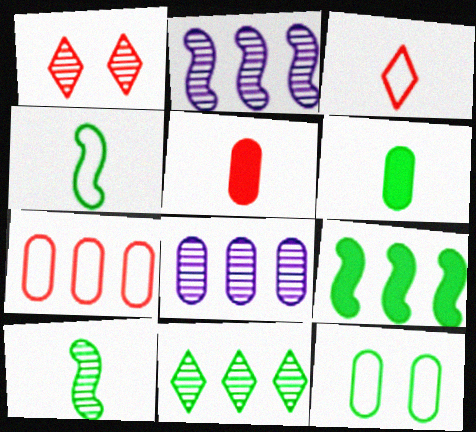[[1, 8, 10], 
[5, 8, 12]]